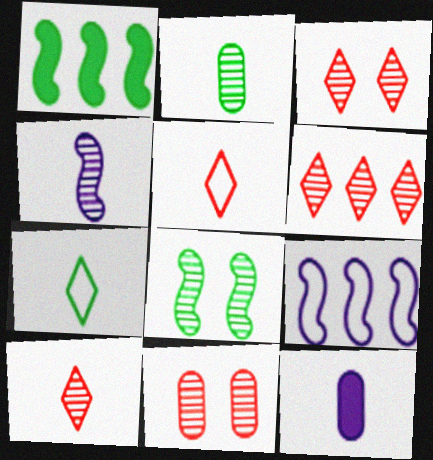[[2, 4, 10], 
[3, 6, 10]]